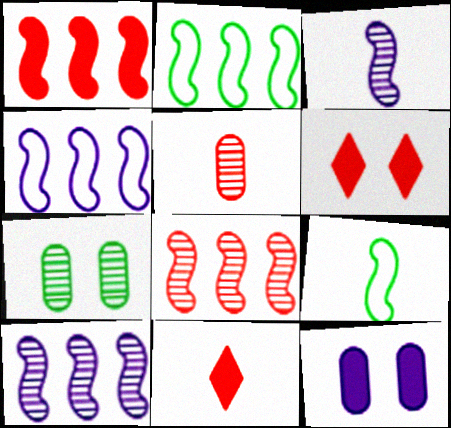[[1, 2, 10], 
[4, 7, 11]]